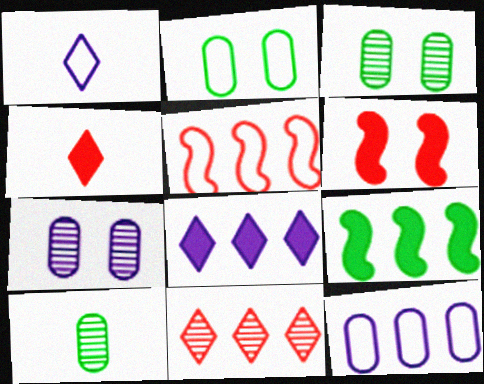[[1, 2, 5], 
[9, 11, 12]]